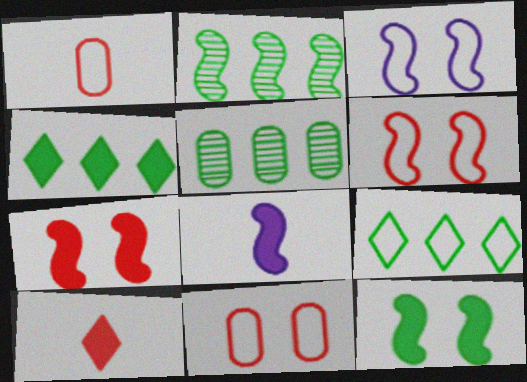[[1, 3, 9], 
[2, 6, 8], 
[3, 5, 10]]